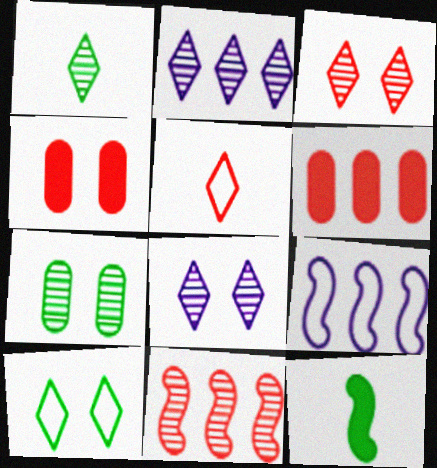[[1, 2, 3], 
[1, 4, 9], 
[4, 5, 11]]